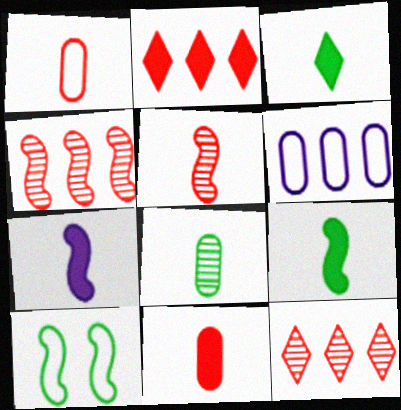[[3, 7, 11], 
[4, 7, 10]]